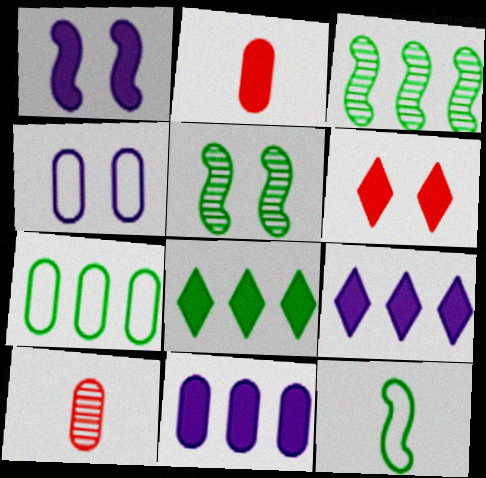[[1, 2, 8], 
[3, 7, 8], 
[4, 5, 6]]